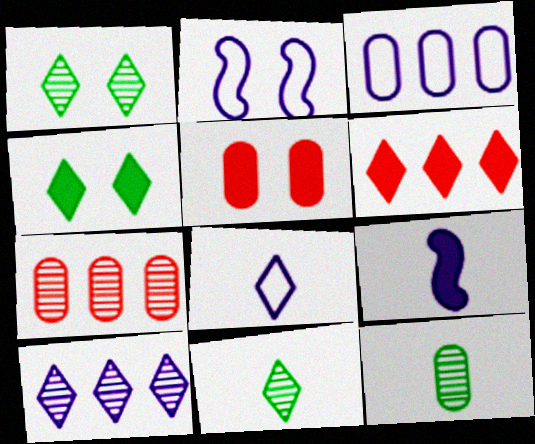[[1, 2, 5], 
[1, 6, 8], 
[2, 3, 8], 
[2, 6, 12], 
[3, 5, 12]]